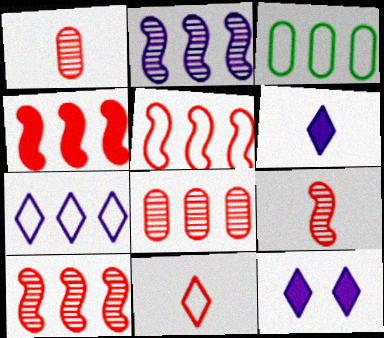[[3, 5, 7], 
[3, 9, 12], 
[4, 5, 10]]